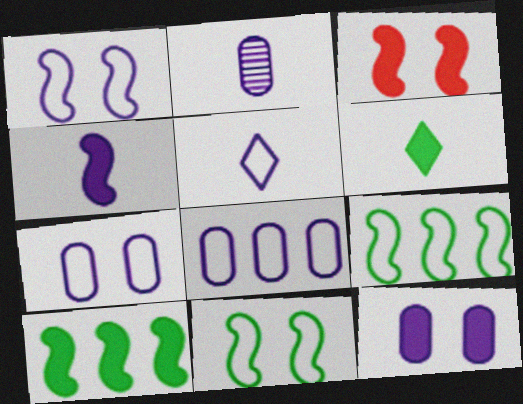[[1, 5, 8], 
[2, 4, 5], 
[2, 8, 12], 
[3, 4, 10]]